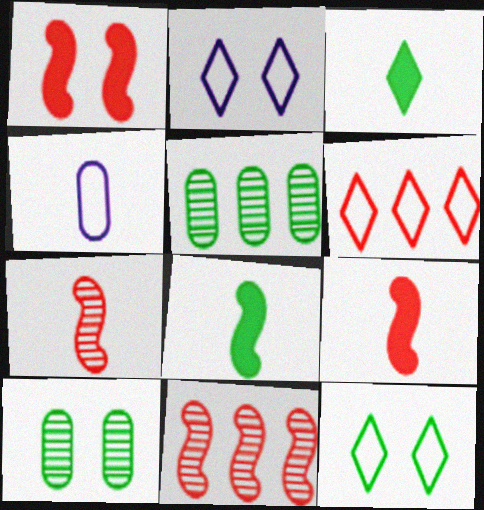[[1, 2, 10], 
[2, 5, 9], 
[3, 4, 7], 
[5, 8, 12]]